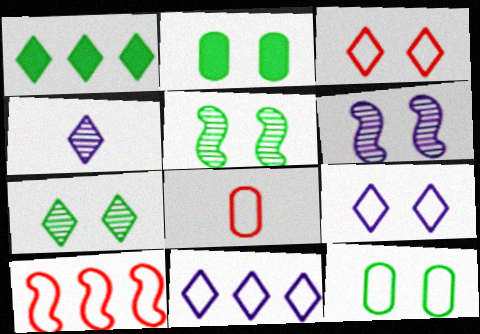[[1, 3, 4], 
[1, 6, 8], 
[2, 3, 6], 
[2, 4, 10], 
[3, 8, 10]]